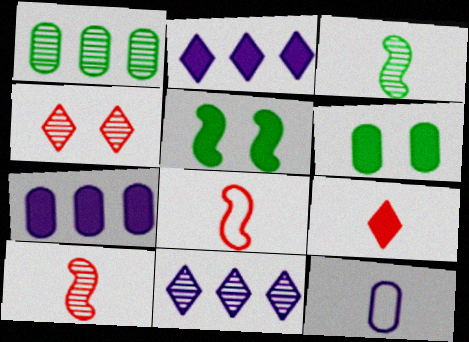[[3, 9, 12], 
[5, 7, 9], 
[6, 8, 11]]